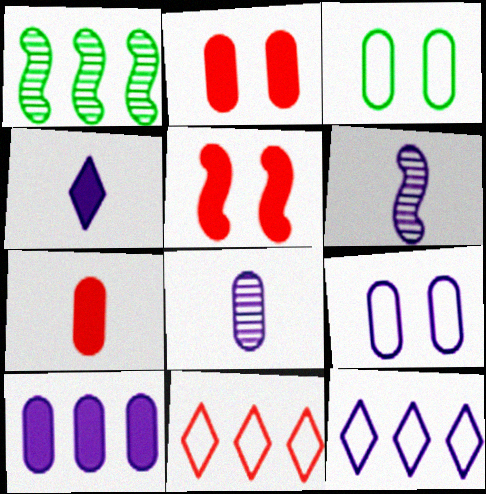[[1, 10, 11], 
[8, 9, 10]]